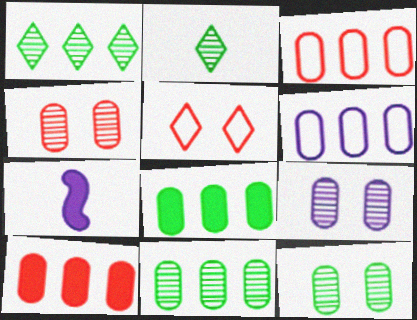[[4, 9, 12], 
[5, 7, 11], 
[6, 10, 11]]